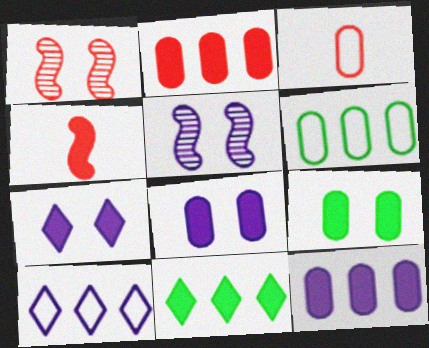[[3, 5, 11], 
[4, 8, 11]]